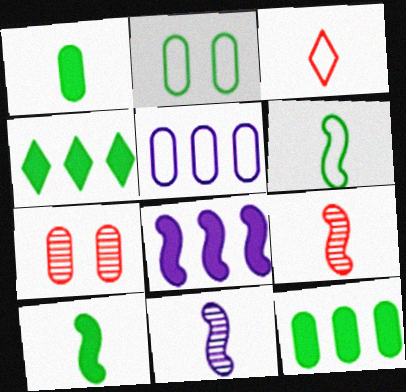[[1, 3, 11], 
[1, 5, 7]]